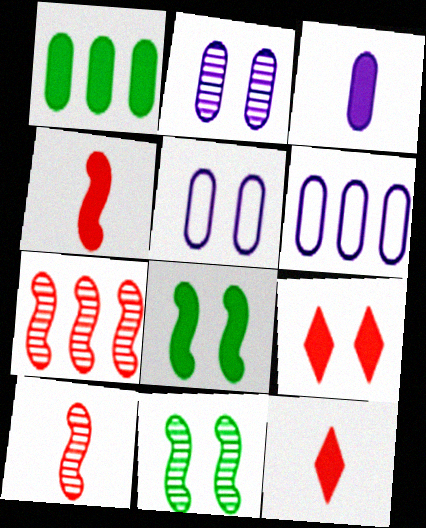[[2, 3, 6], 
[5, 9, 11], 
[6, 11, 12]]